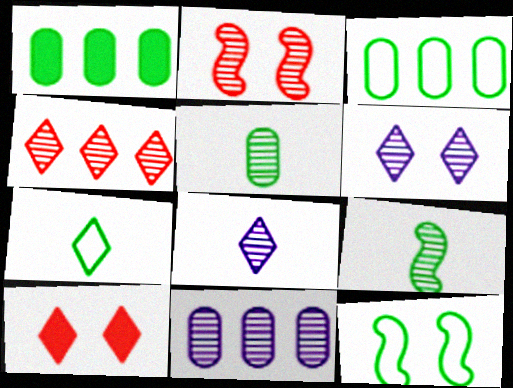[[3, 7, 12]]